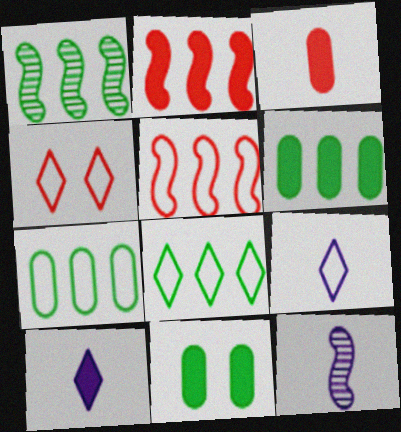[[1, 6, 8], 
[2, 10, 11], 
[4, 6, 12], 
[4, 8, 9]]